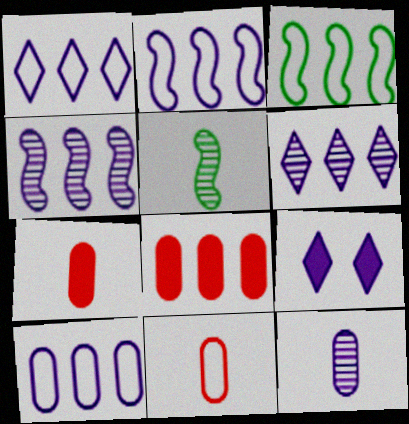[[1, 2, 10], 
[2, 9, 12], 
[3, 6, 8]]